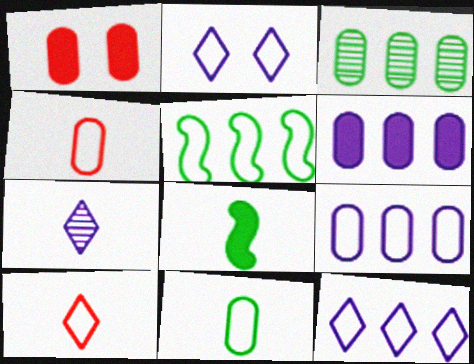[[1, 5, 7], 
[2, 4, 5], 
[4, 7, 8]]